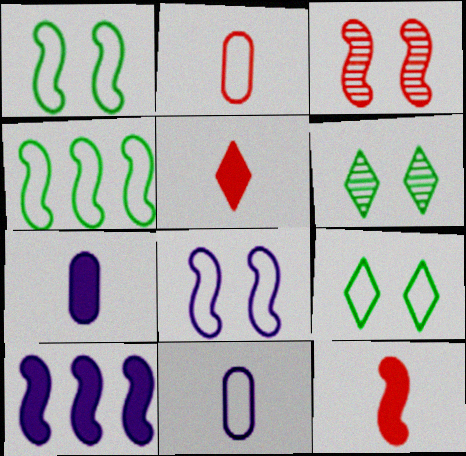[[2, 6, 10]]